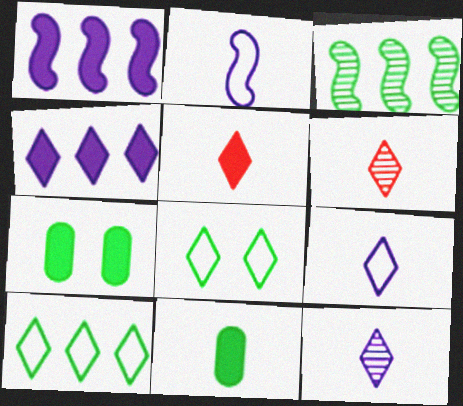[[1, 5, 7], 
[2, 6, 11], 
[3, 8, 11], 
[4, 6, 8]]